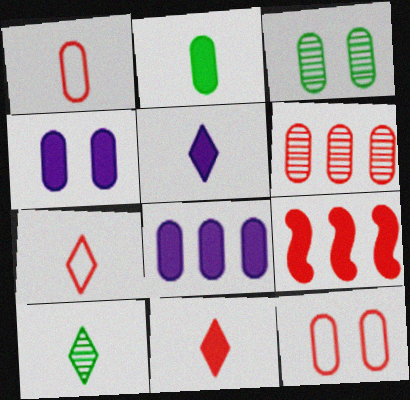[[1, 3, 8], 
[3, 4, 12], 
[5, 7, 10]]